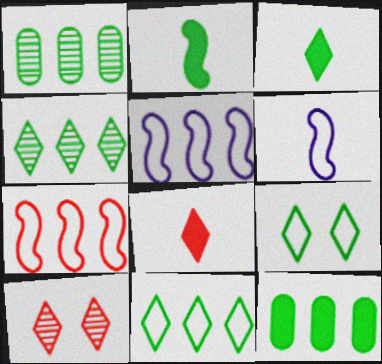[[1, 2, 9], 
[3, 4, 9], 
[6, 10, 12]]